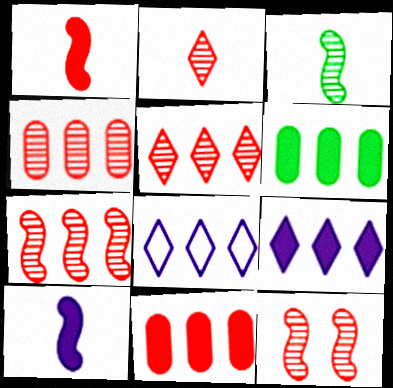[[2, 4, 12], 
[4, 5, 7], 
[6, 7, 8]]